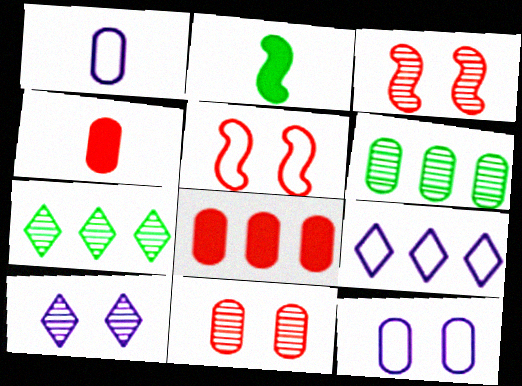[[2, 9, 11], 
[4, 6, 12]]